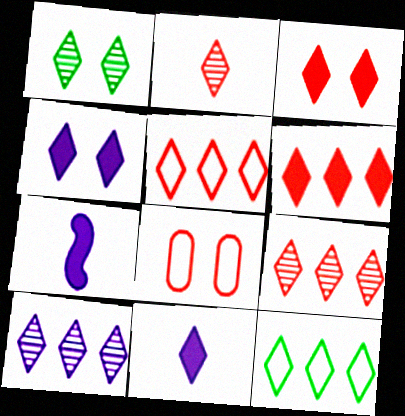[[1, 2, 10], 
[1, 5, 11], 
[2, 3, 5], 
[2, 4, 12], 
[5, 6, 9], 
[6, 10, 12]]